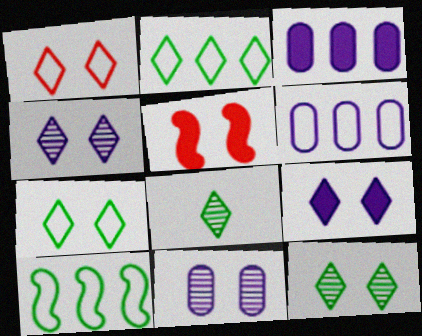[[1, 9, 12], 
[5, 6, 8], 
[5, 7, 11]]